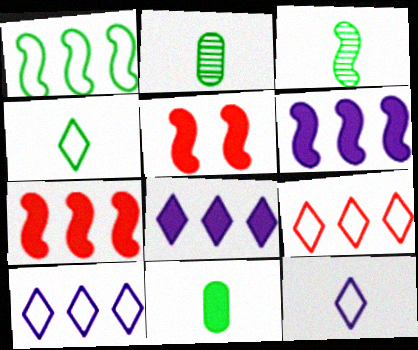[[2, 5, 10], 
[3, 4, 11], 
[5, 8, 11]]